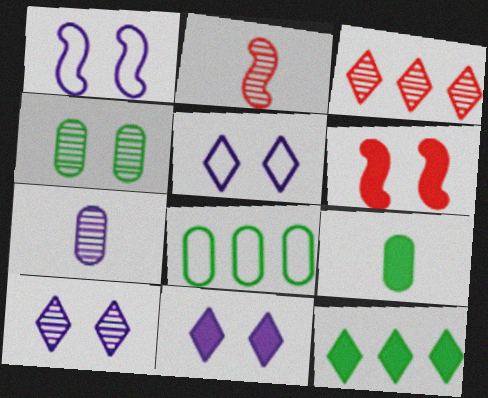[[1, 3, 9], 
[2, 8, 11], 
[4, 5, 6], 
[4, 8, 9], 
[5, 10, 11]]